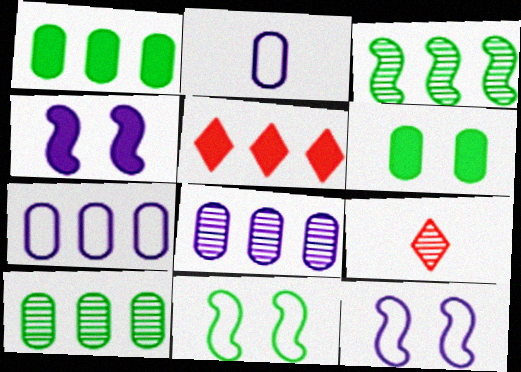[[1, 9, 12], 
[3, 5, 7]]